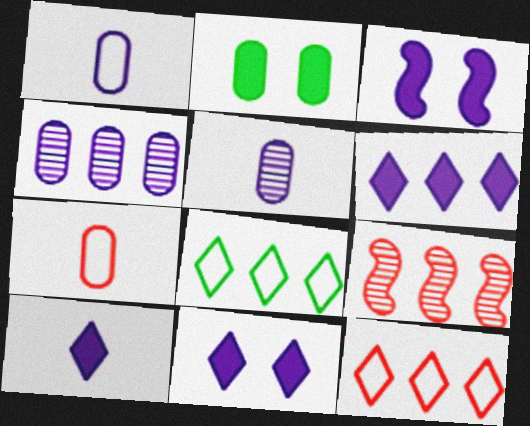[[2, 4, 7], 
[6, 10, 11]]